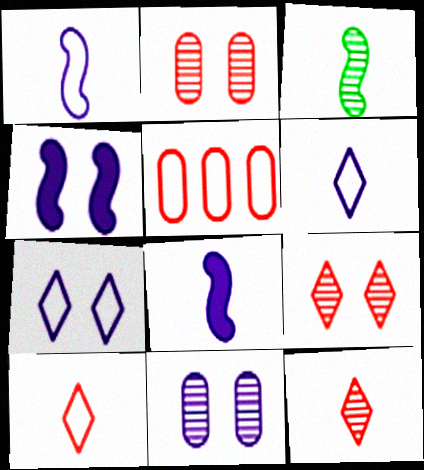[[4, 7, 11]]